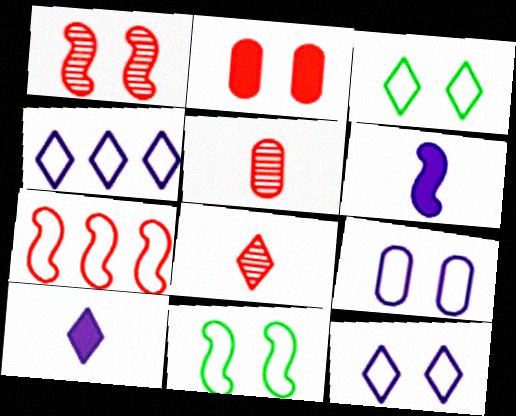[[2, 7, 8]]